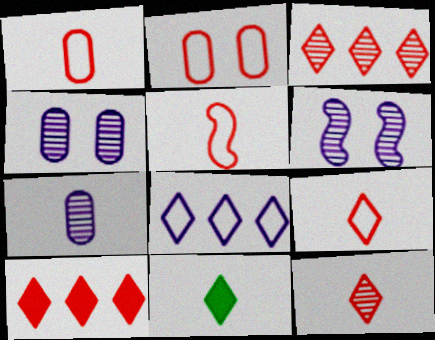[[1, 5, 9], 
[5, 7, 11]]